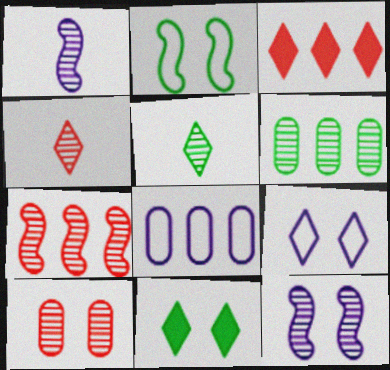[[3, 5, 9], 
[4, 6, 12], 
[4, 7, 10]]